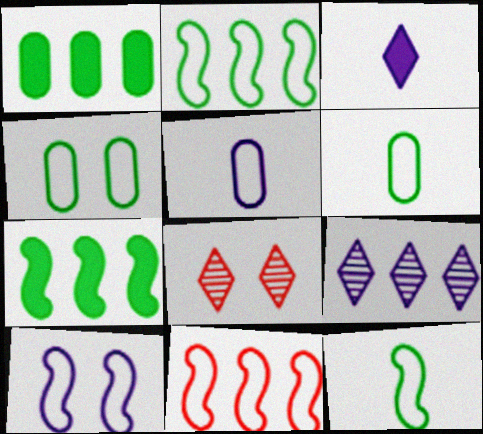[[1, 9, 11], 
[5, 7, 8], 
[10, 11, 12]]